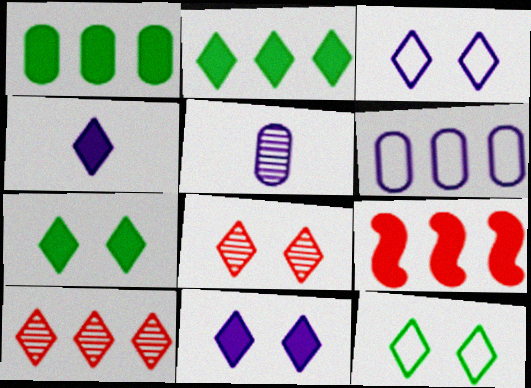[[3, 7, 8], 
[4, 10, 12], 
[5, 9, 12], 
[8, 11, 12]]